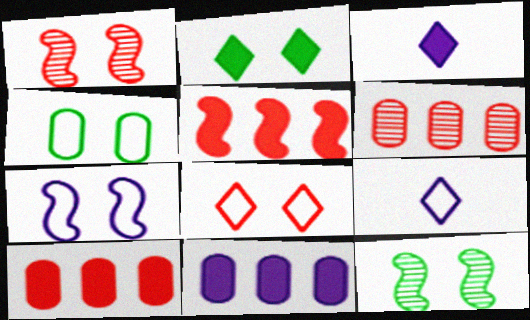[[2, 4, 12], 
[4, 7, 8], 
[9, 10, 12]]